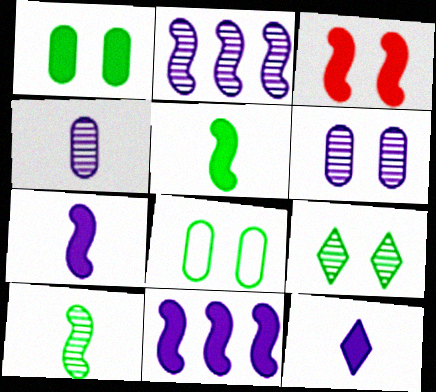[[3, 5, 11]]